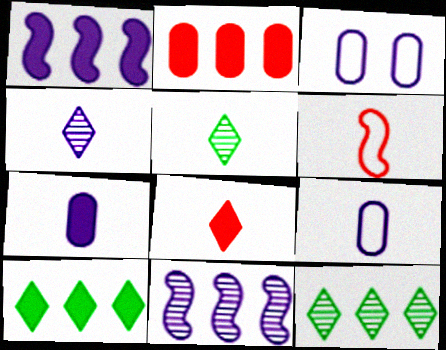[[1, 2, 10], 
[1, 3, 4], 
[5, 6, 7]]